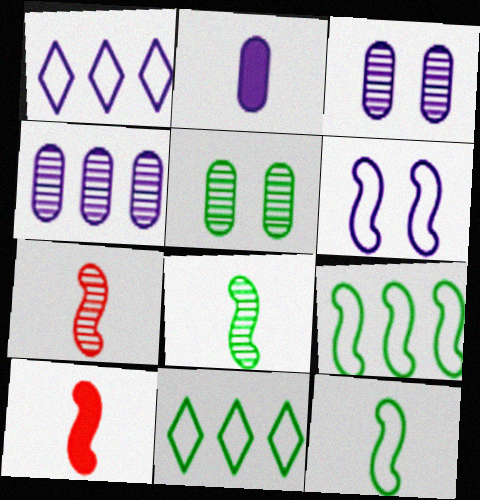[[1, 5, 10], 
[3, 10, 11]]